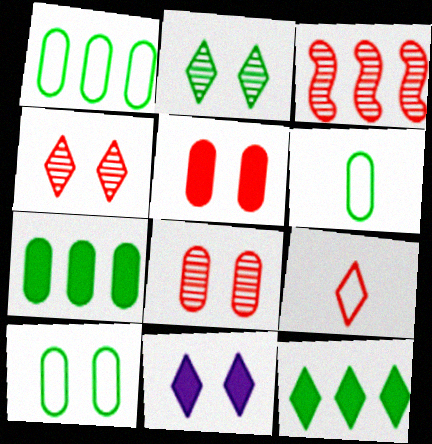[[1, 6, 10], 
[3, 5, 9], 
[3, 6, 11]]